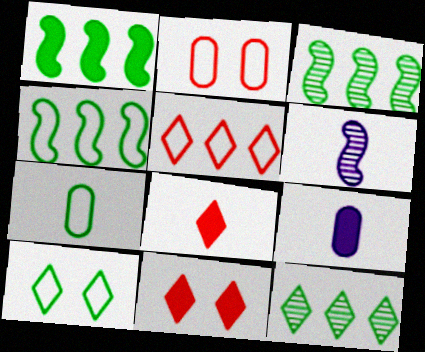[[1, 3, 4], 
[1, 9, 11], 
[4, 7, 10], 
[6, 7, 8]]